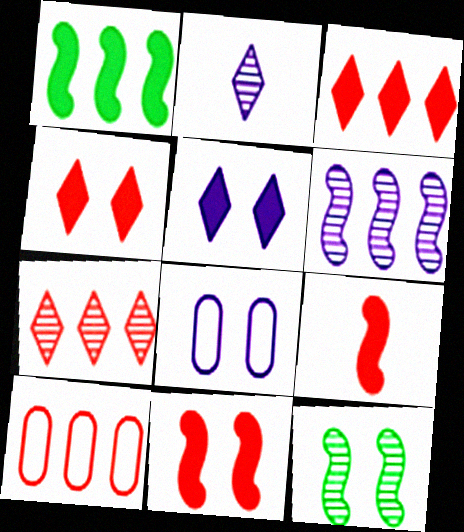[[4, 8, 12]]